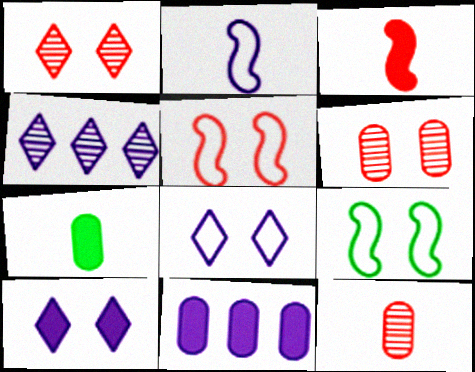[[4, 5, 7], 
[6, 9, 10]]